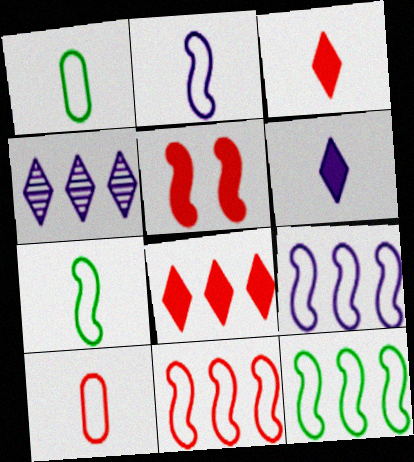[[1, 4, 5], 
[9, 11, 12]]